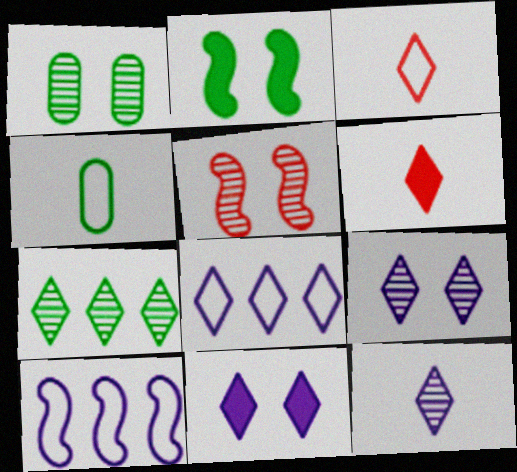[[1, 5, 9], 
[1, 6, 10], 
[2, 4, 7], 
[3, 7, 11], 
[8, 11, 12]]